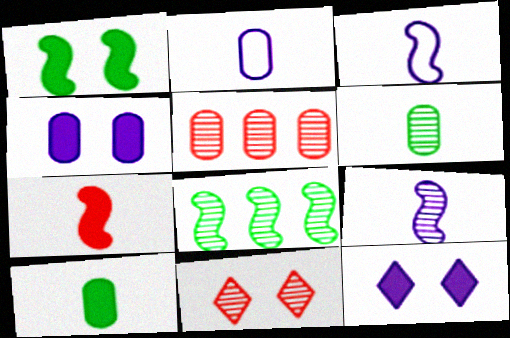[]